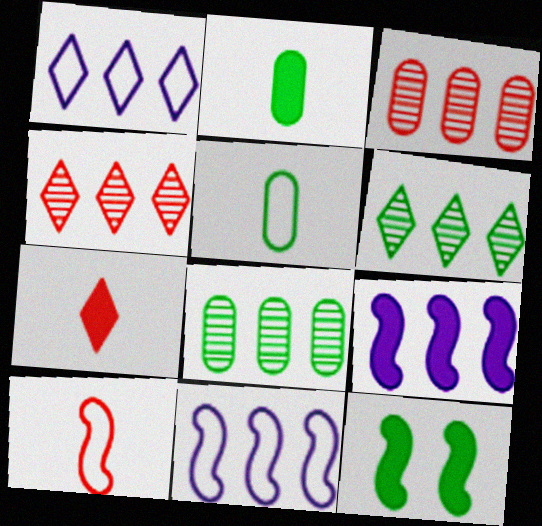[[5, 6, 12]]